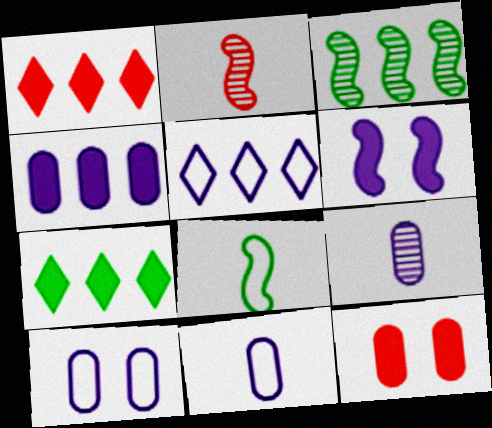[[2, 7, 10], 
[4, 9, 10], 
[5, 6, 9]]